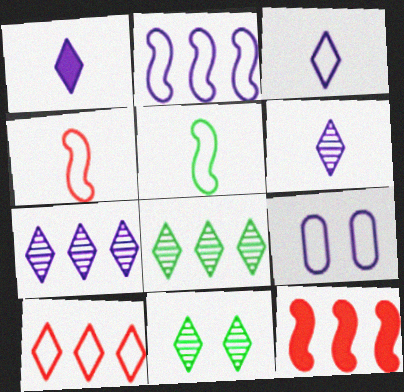[[1, 3, 6], 
[1, 10, 11], 
[2, 3, 9], 
[5, 9, 10]]